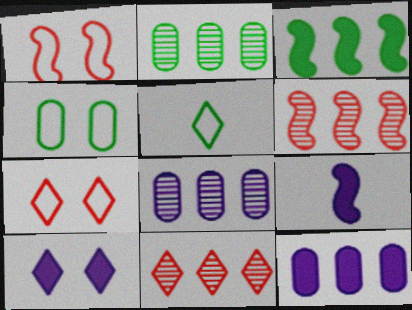[[2, 7, 9], 
[4, 9, 11], 
[5, 10, 11], 
[9, 10, 12]]